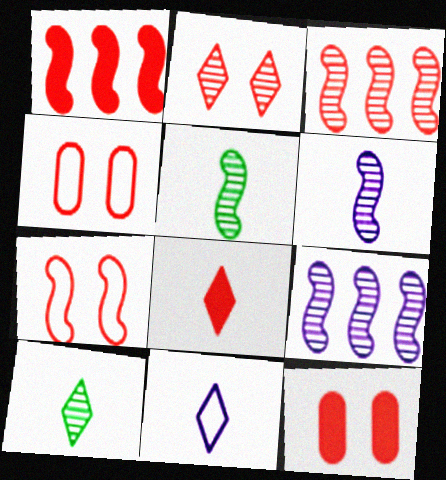[[1, 8, 12], 
[2, 7, 12], 
[3, 4, 8], 
[8, 10, 11]]